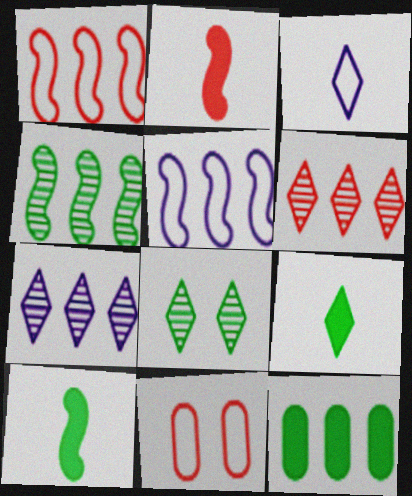[[1, 7, 12], 
[2, 6, 11], 
[5, 6, 12], 
[7, 10, 11]]